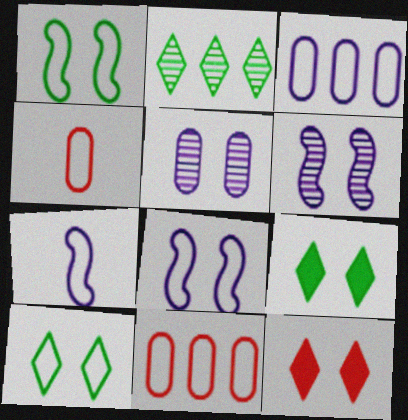[[1, 5, 12], 
[7, 10, 11]]